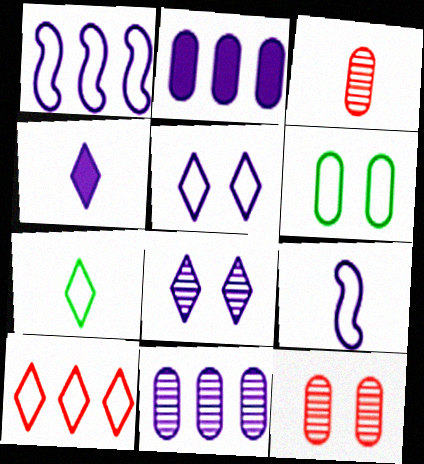[[2, 3, 6], 
[2, 8, 9], 
[5, 7, 10], 
[6, 9, 10]]